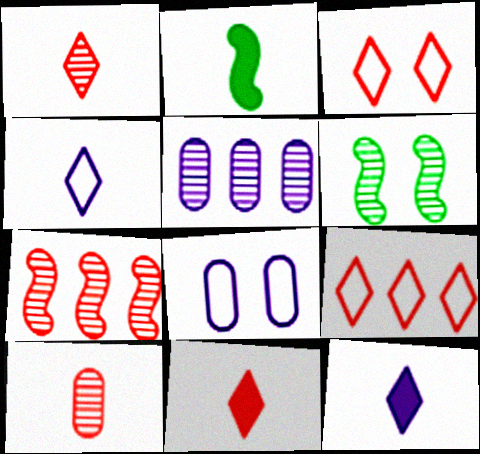[[1, 5, 6], 
[2, 3, 5], 
[2, 4, 10]]